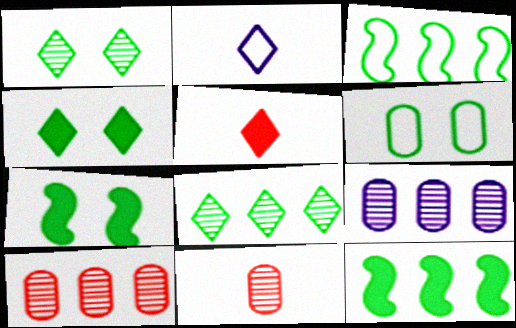[[1, 6, 7], 
[2, 7, 10]]